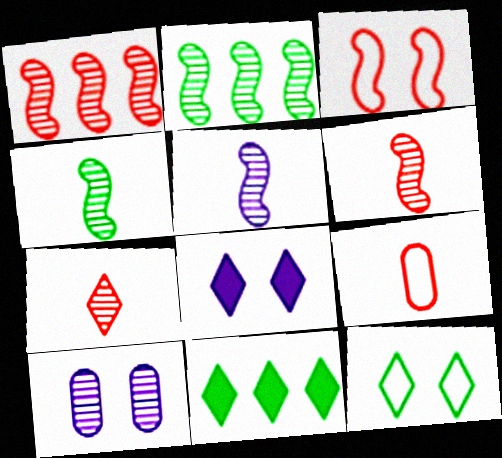[[2, 7, 10], 
[2, 8, 9], 
[4, 5, 6]]